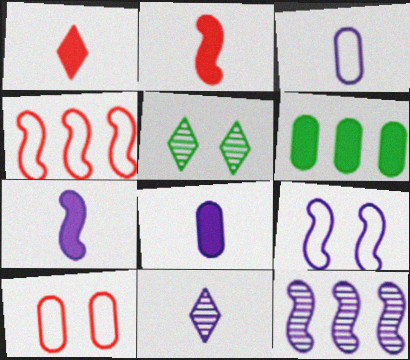[[3, 7, 11], 
[4, 5, 8], 
[7, 9, 12]]